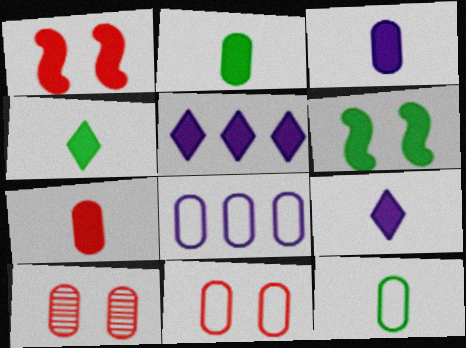[[1, 2, 5], 
[2, 3, 7], 
[2, 8, 10], 
[5, 6, 7], 
[8, 11, 12]]